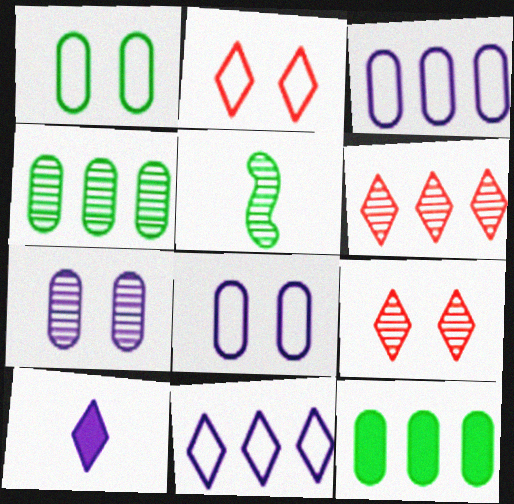[[5, 6, 7]]